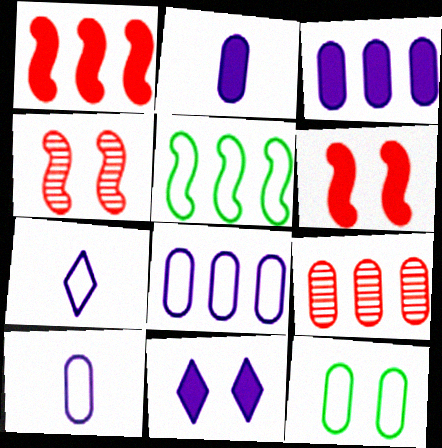[[2, 9, 12], 
[4, 11, 12]]